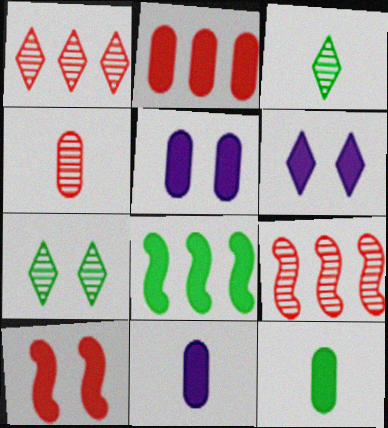[[2, 5, 12]]